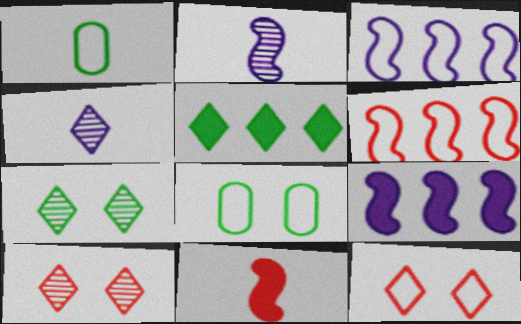[[1, 3, 12], 
[1, 4, 11], 
[1, 9, 10], 
[4, 5, 12]]